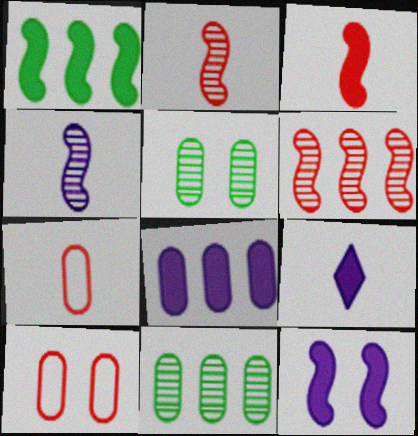[[1, 3, 12], 
[5, 7, 8], 
[8, 9, 12]]